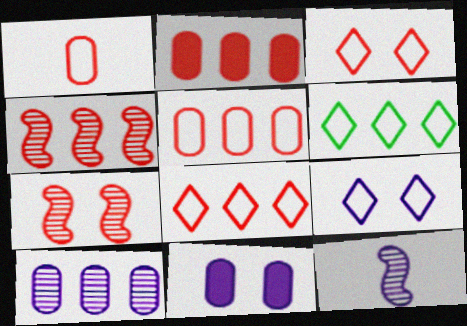[[2, 4, 8]]